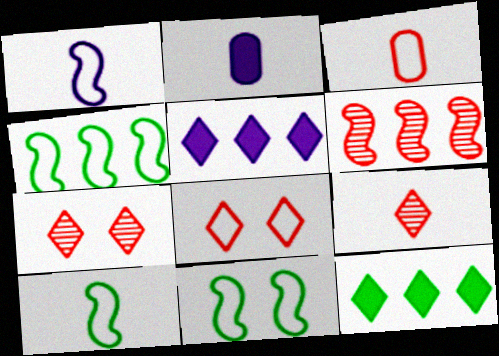[[2, 4, 7], 
[2, 9, 10], 
[4, 10, 11]]